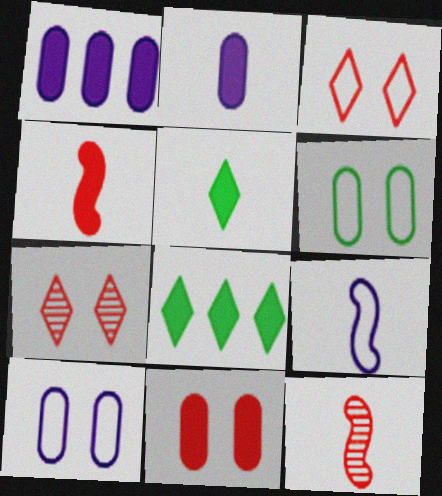[[2, 4, 5], 
[8, 10, 12]]